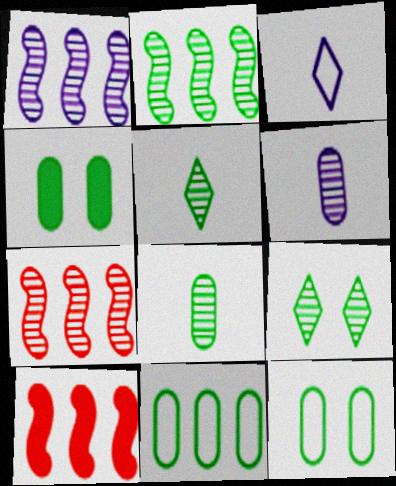[[1, 2, 7], 
[2, 8, 9], 
[3, 4, 7], 
[4, 8, 11], 
[6, 7, 9]]